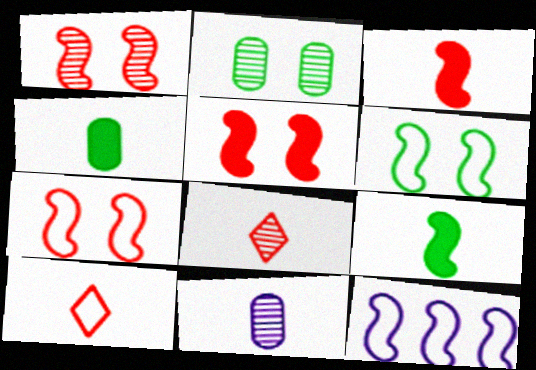[[1, 5, 7], 
[1, 9, 12], 
[9, 10, 11]]